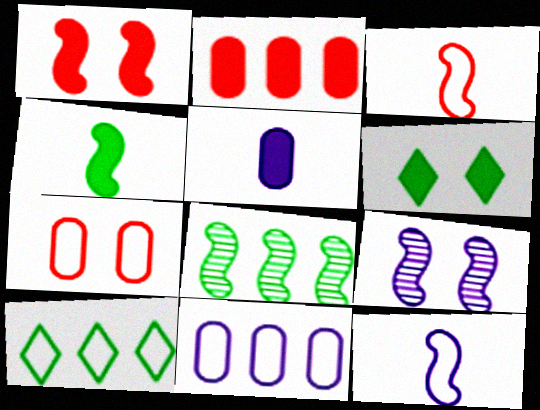[[1, 8, 12], 
[6, 7, 9], 
[7, 10, 12]]